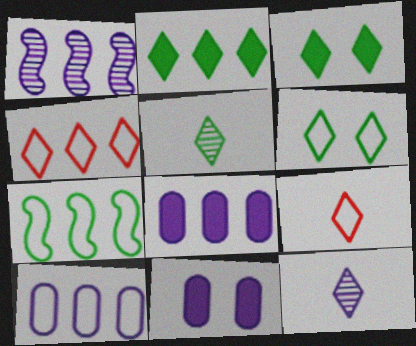[[2, 5, 6], 
[3, 4, 12], 
[4, 7, 10]]